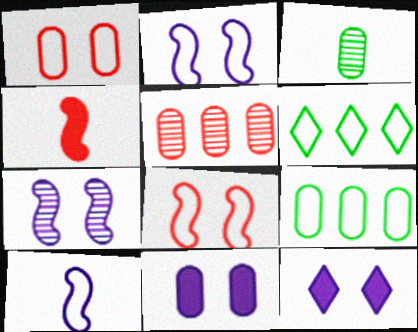[[1, 6, 10]]